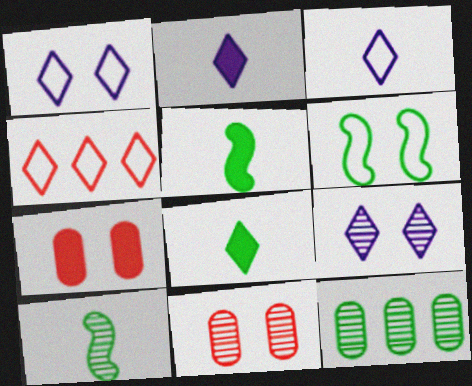[[4, 8, 9], 
[6, 7, 9], 
[6, 8, 12]]